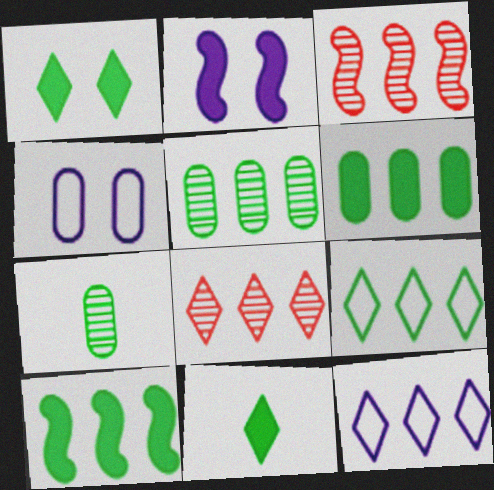[[3, 4, 11], 
[3, 6, 12], 
[5, 9, 10]]